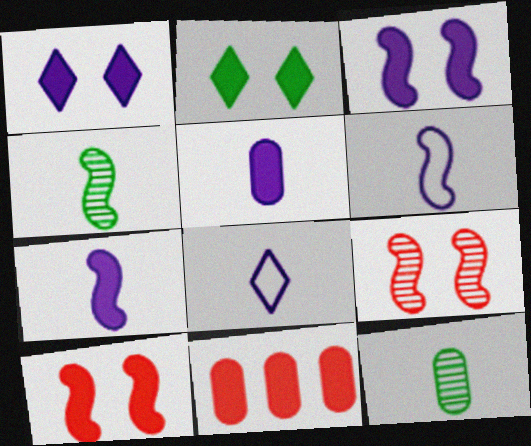[[2, 7, 11]]